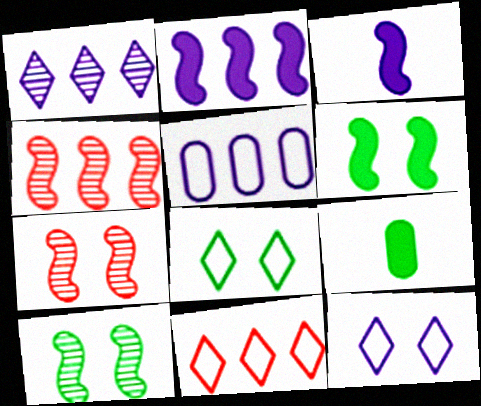[[1, 2, 5], 
[4, 9, 12]]